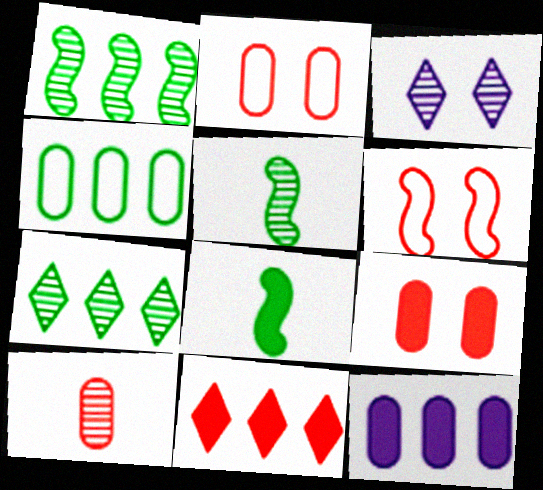[[1, 3, 10], 
[6, 10, 11]]